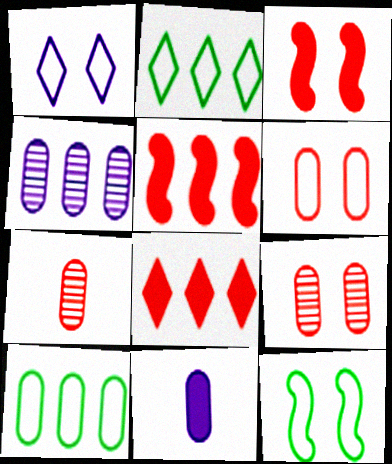[[1, 6, 12], 
[2, 4, 5], 
[9, 10, 11]]